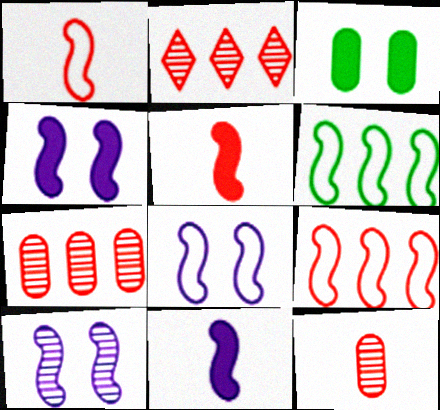[[1, 6, 8], 
[4, 8, 10], 
[5, 6, 10]]